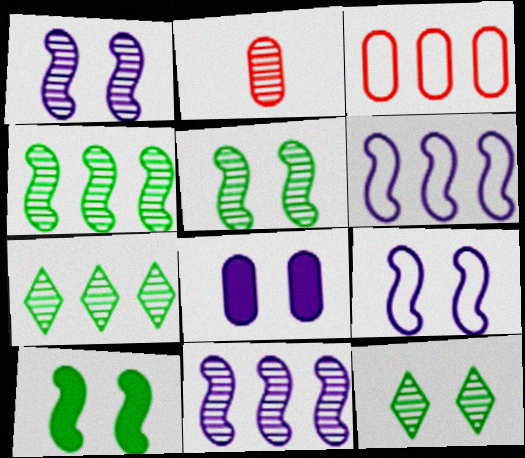[[1, 2, 7], 
[2, 11, 12]]